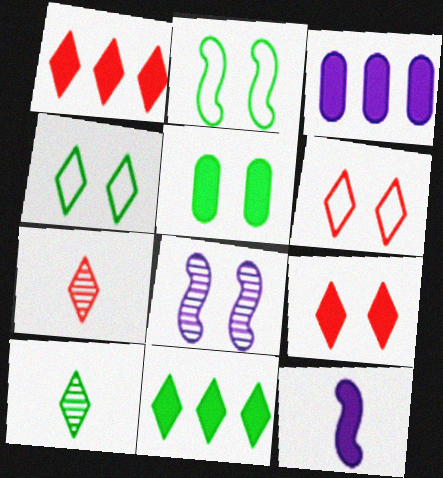[[1, 5, 12], 
[1, 6, 7], 
[2, 3, 7], 
[4, 10, 11], 
[5, 6, 8]]